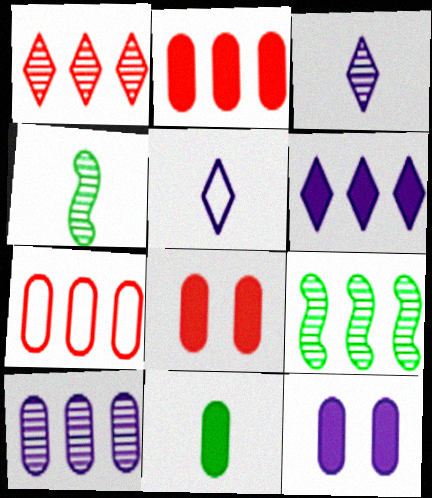[[1, 9, 10], 
[2, 11, 12], 
[5, 8, 9], 
[6, 7, 9]]